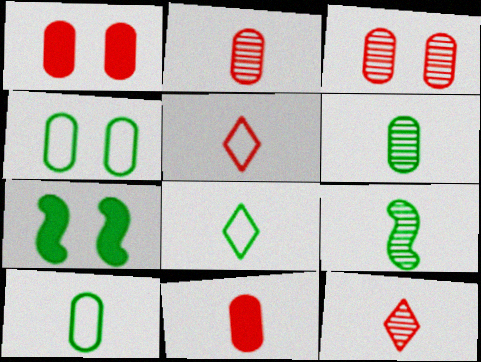[]